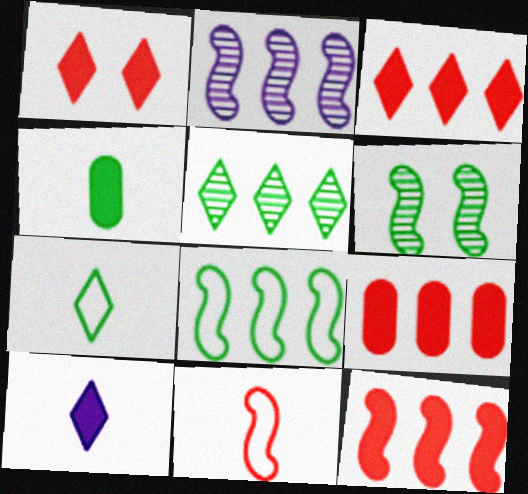[[2, 8, 12], 
[3, 9, 12]]